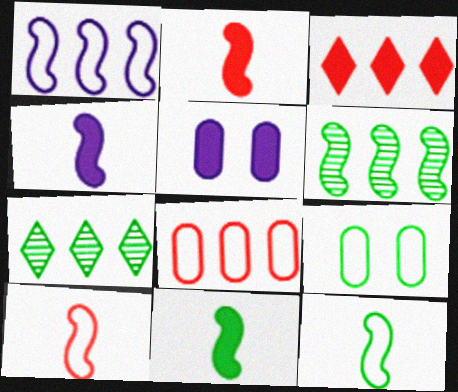[[2, 4, 11], 
[3, 5, 11], 
[5, 7, 10], 
[7, 9, 11]]